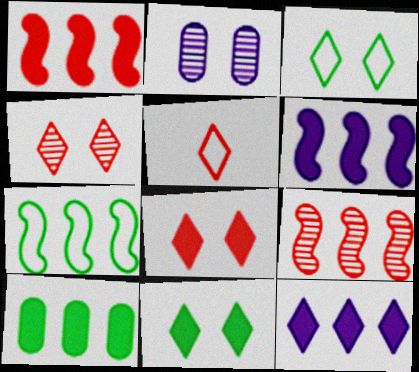[[1, 10, 12], 
[6, 7, 9]]